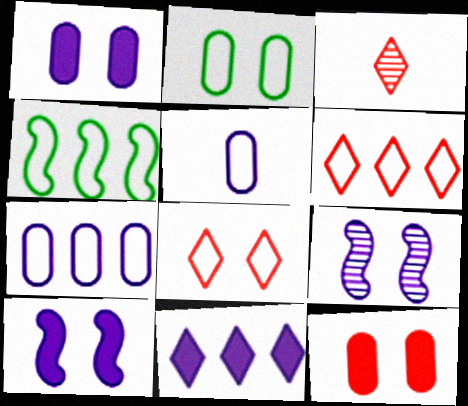[[1, 3, 4], 
[4, 5, 8], 
[4, 6, 7], 
[5, 9, 11]]